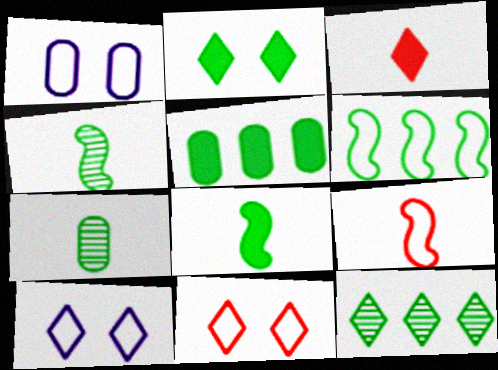[[2, 5, 8], 
[2, 6, 7], 
[3, 10, 12], 
[5, 6, 12]]